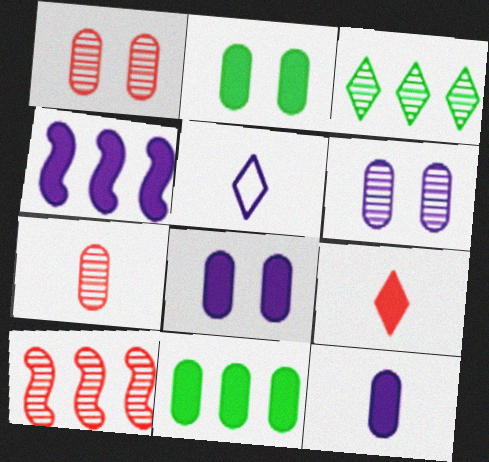[[2, 4, 9], 
[2, 5, 10], 
[4, 5, 6]]